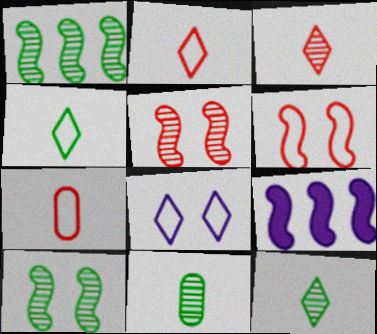[]